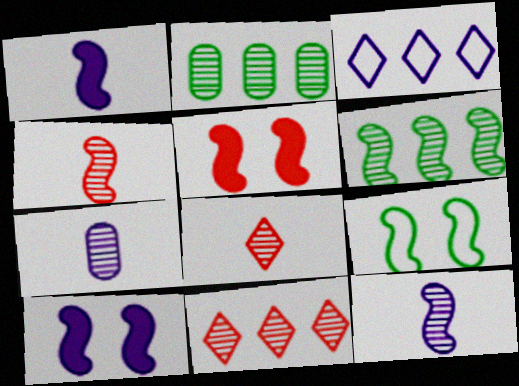[[3, 7, 10]]